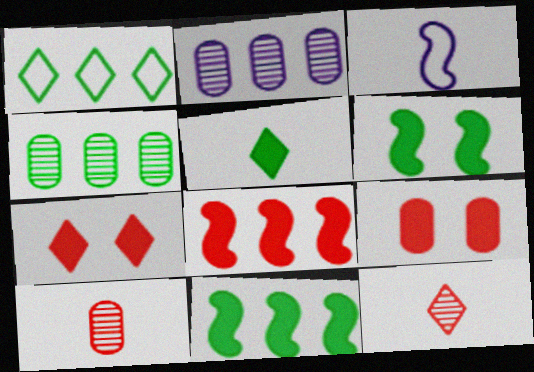[[1, 2, 8], 
[1, 4, 11], 
[3, 4, 7], 
[3, 5, 10]]